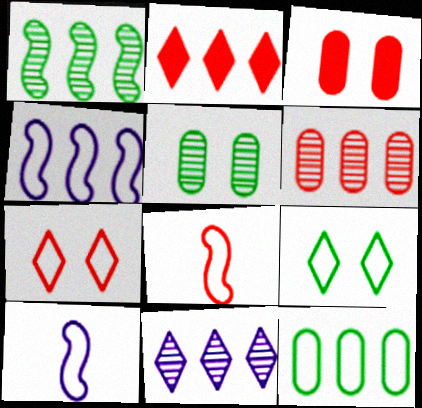[[1, 6, 11], 
[2, 5, 10], 
[7, 10, 12]]